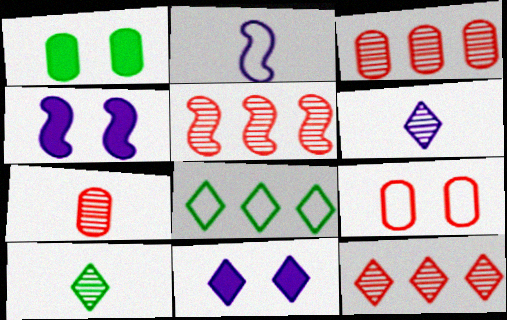[[1, 2, 12], 
[2, 8, 9], 
[3, 5, 12], 
[4, 7, 8]]